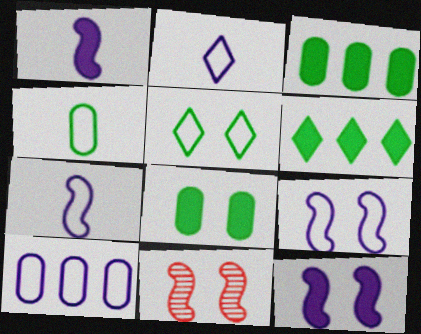[[2, 3, 11], 
[2, 9, 10]]